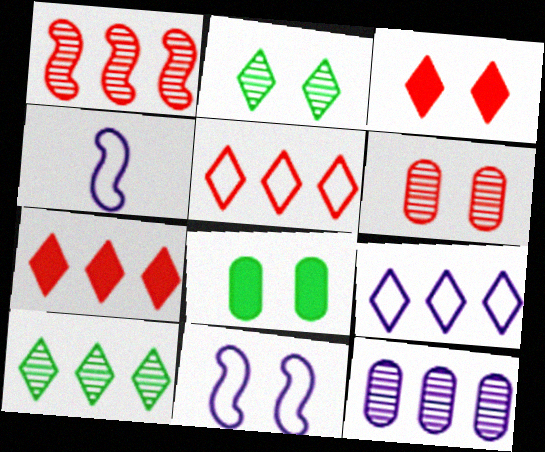[[1, 10, 12], 
[7, 9, 10]]